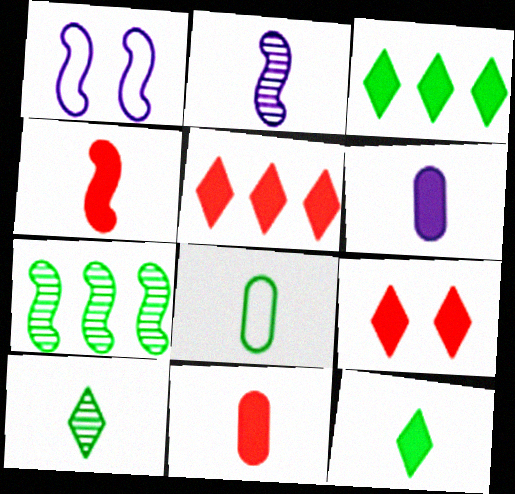[[1, 4, 7], 
[4, 6, 12]]